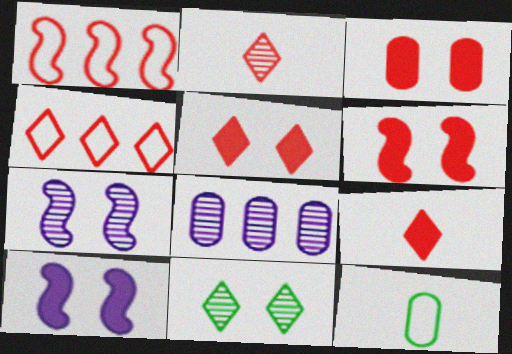[[1, 2, 3], 
[2, 4, 5], 
[3, 5, 6], 
[3, 8, 12]]